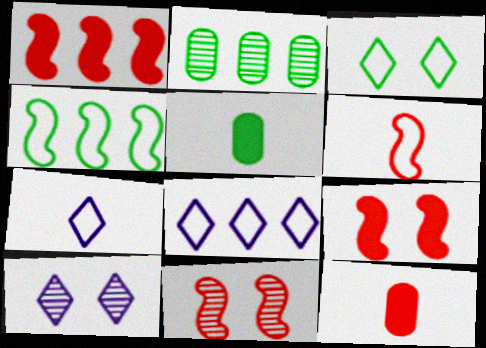[[1, 2, 8], 
[1, 6, 11], 
[2, 7, 9], 
[4, 10, 12], 
[5, 8, 11]]